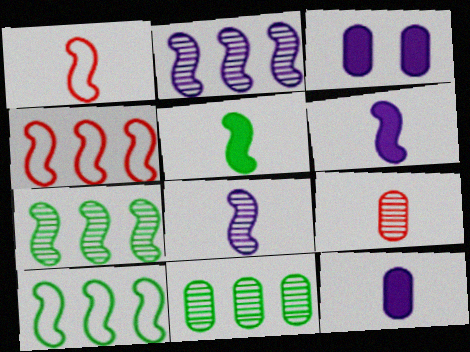[[1, 5, 8]]